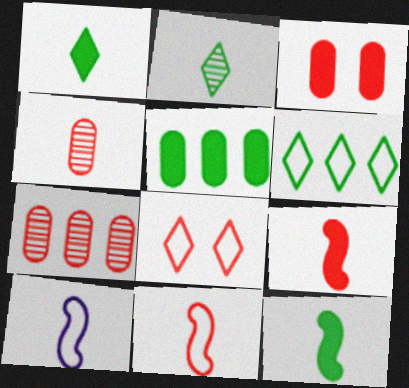[[1, 4, 10], 
[7, 8, 9]]